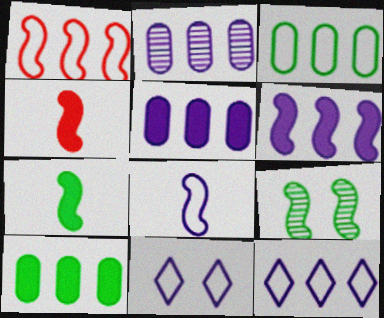[[1, 3, 12], 
[2, 6, 12]]